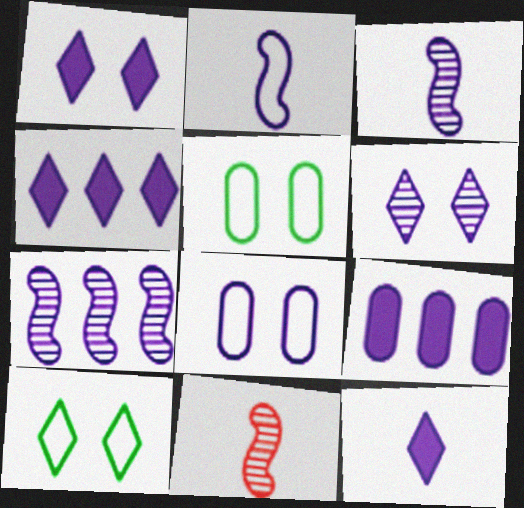[[1, 4, 12], 
[2, 6, 9], 
[3, 4, 8], 
[4, 5, 11], 
[7, 8, 12], 
[9, 10, 11]]